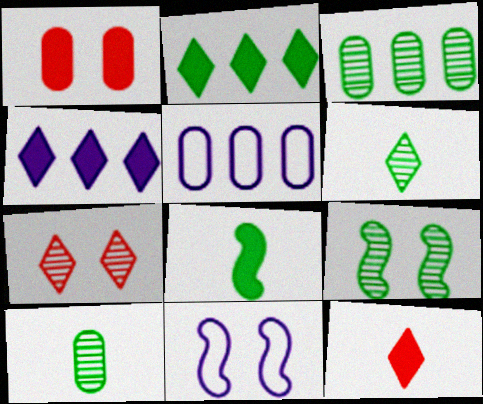[[1, 4, 8], 
[1, 5, 10], 
[3, 6, 9], 
[3, 11, 12], 
[5, 7, 8], 
[5, 9, 12]]